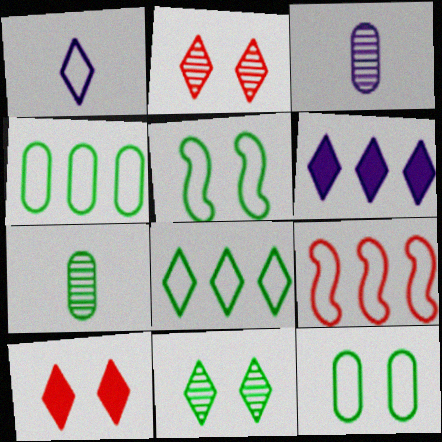[[1, 9, 12]]